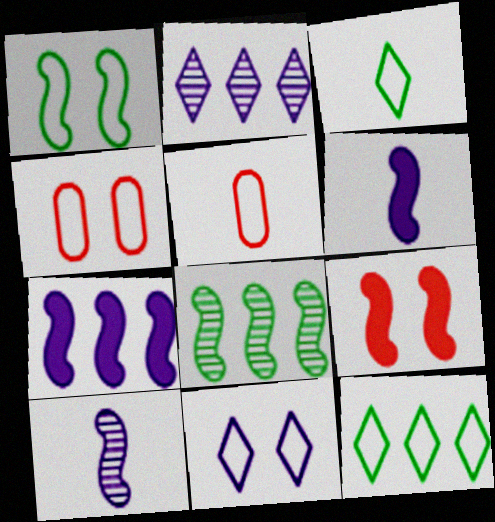[[1, 4, 11]]